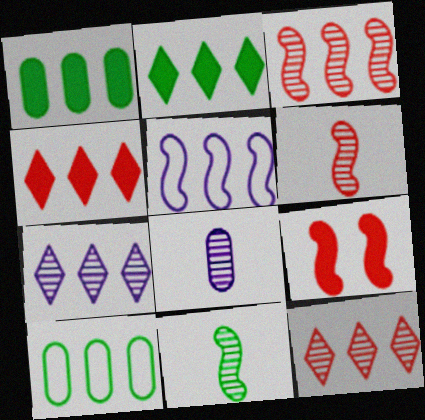[[1, 5, 12], 
[5, 9, 11]]